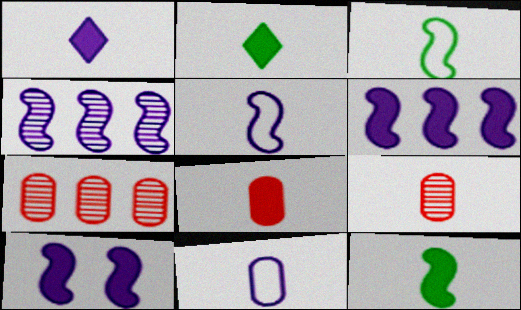[[1, 3, 9], 
[1, 8, 12], 
[2, 5, 9], 
[4, 5, 10]]